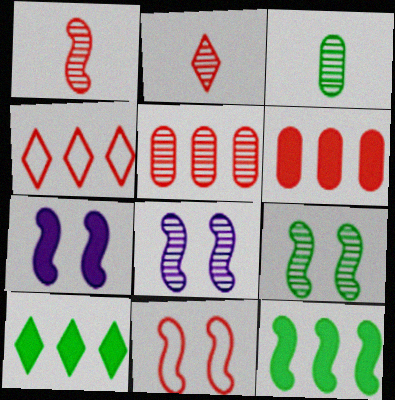[[2, 6, 11], 
[3, 4, 7], 
[7, 9, 11]]